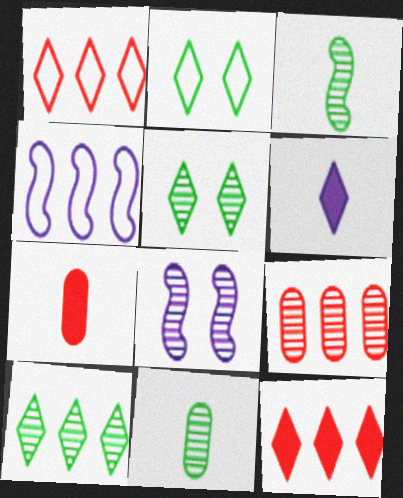[[1, 5, 6], 
[4, 5, 7]]